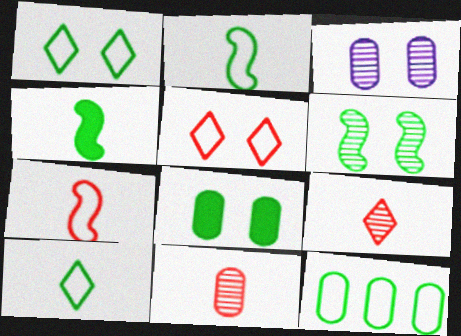[[1, 2, 12], 
[1, 6, 8]]